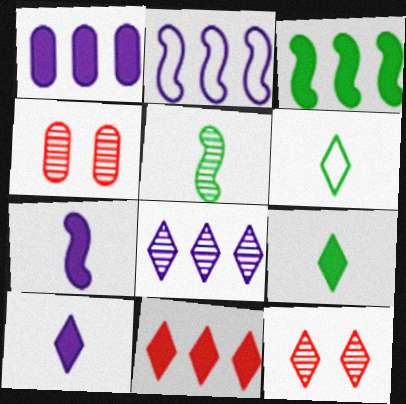[[1, 2, 8], 
[1, 3, 11], 
[2, 4, 9], 
[4, 5, 8]]